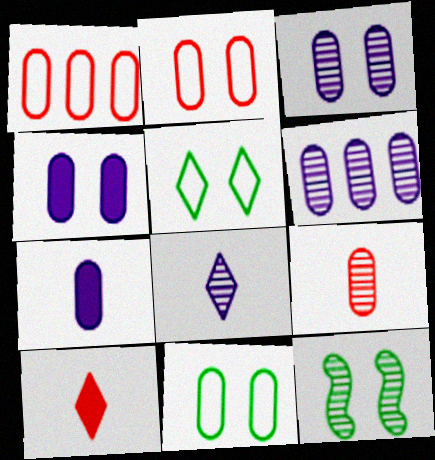[]